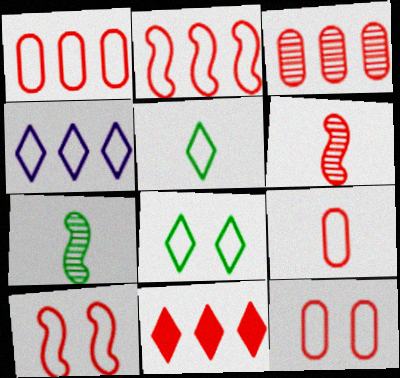[[1, 9, 12], 
[2, 3, 11], 
[6, 11, 12]]